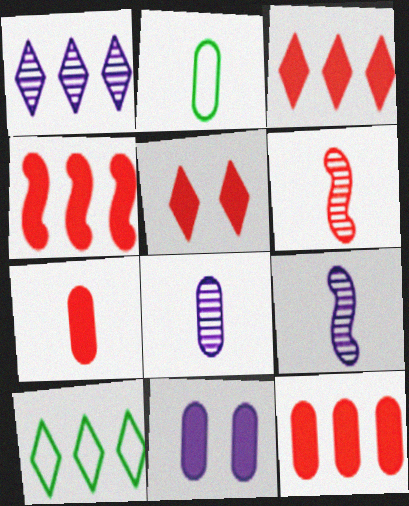[[1, 3, 10], 
[2, 7, 8], 
[3, 4, 12], 
[4, 5, 7], 
[6, 10, 11]]